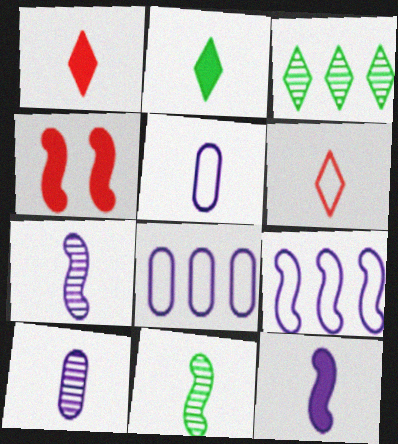[[1, 5, 11], 
[3, 4, 5], 
[4, 9, 11]]